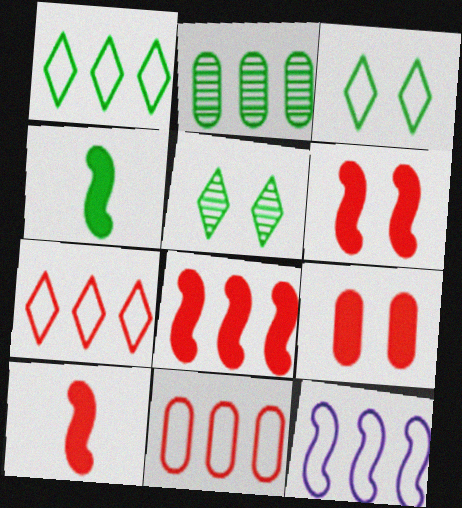[[1, 11, 12], 
[2, 3, 4], 
[6, 8, 10]]